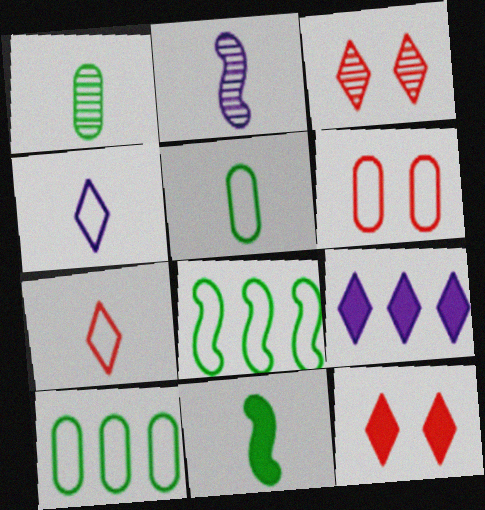[[2, 10, 12], 
[4, 6, 8]]